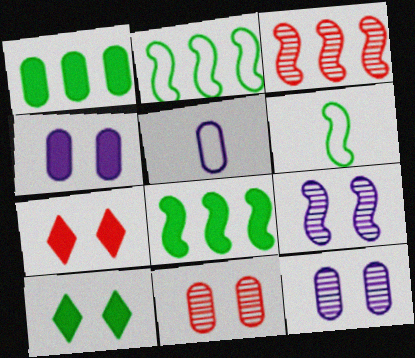[[1, 5, 11], 
[3, 5, 10]]